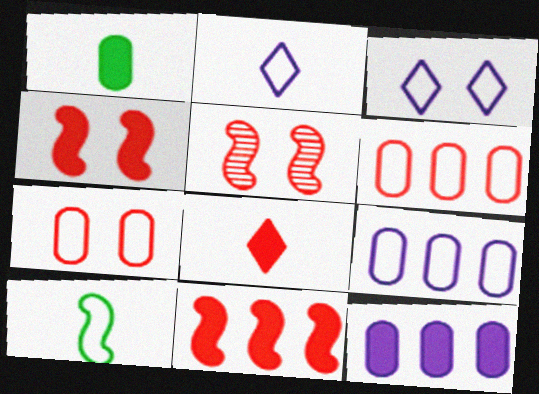[[3, 6, 10], 
[5, 6, 8]]